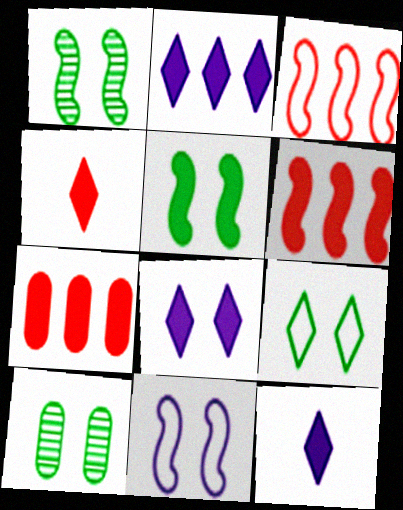[[2, 8, 12], 
[3, 10, 12], 
[5, 7, 12], 
[5, 9, 10]]